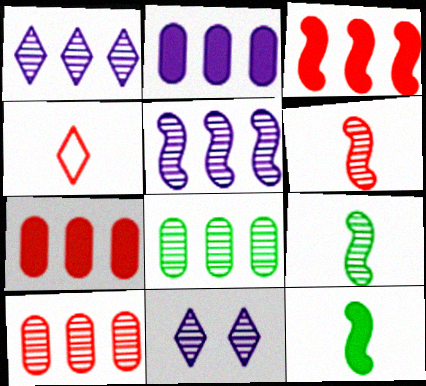[[6, 8, 11], 
[9, 10, 11]]